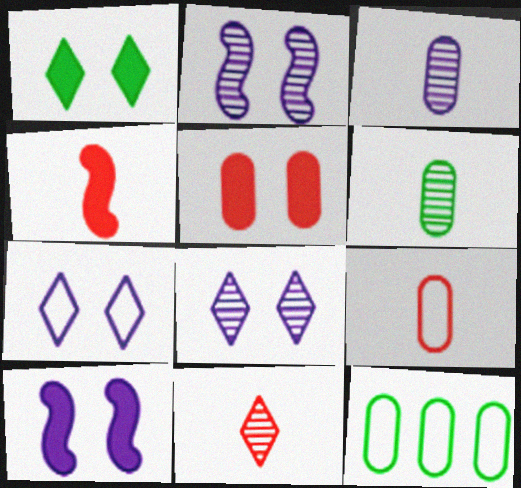[[1, 5, 10], 
[3, 5, 12], 
[4, 8, 12], 
[4, 9, 11], 
[10, 11, 12]]